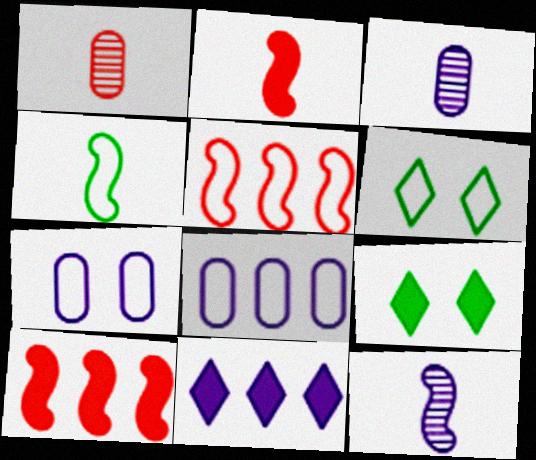[[2, 4, 12], 
[3, 5, 9], 
[3, 6, 10], 
[7, 11, 12]]